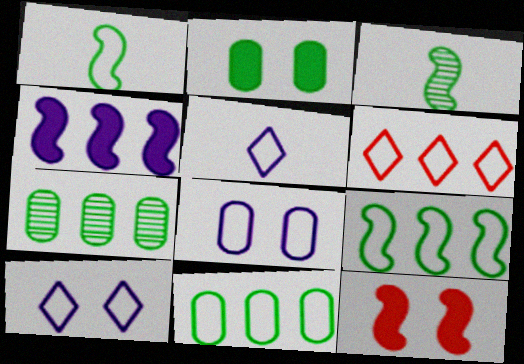[[1, 6, 8], 
[4, 6, 7], 
[5, 7, 12]]